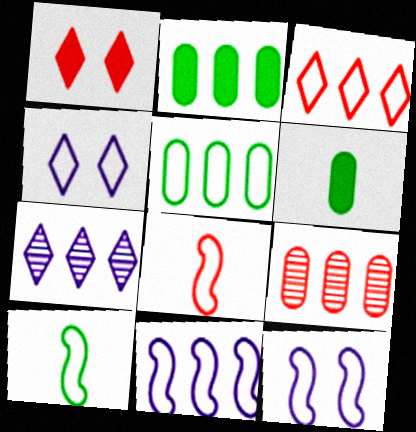[[1, 8, 9], 
[3, 5, 11], 
[4, 5, 8]]